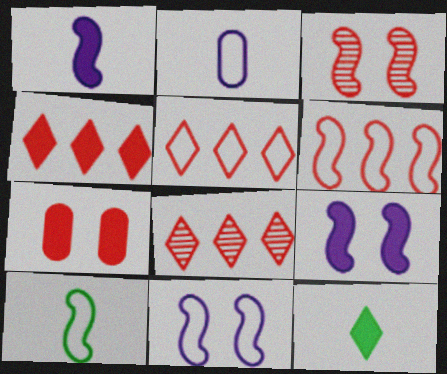[[4, 5, 8], 
[6, 10, 11]]